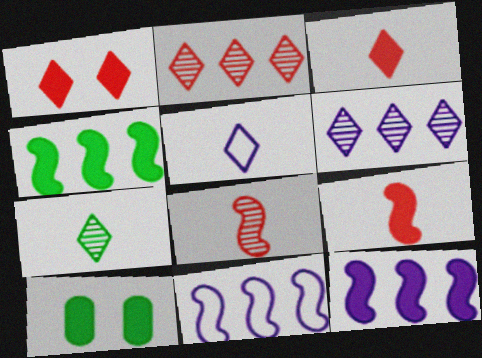[[3, 5, 7], 
[3, 10, 12]]